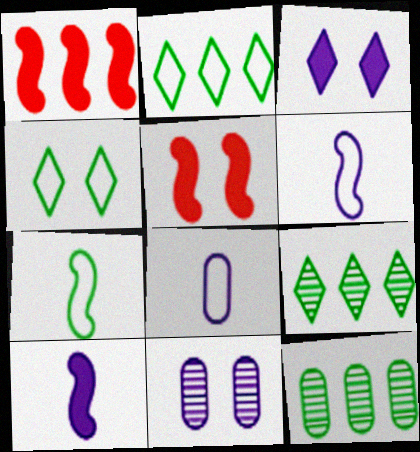[[4, 5, 11], 
[5, 8, 9]]